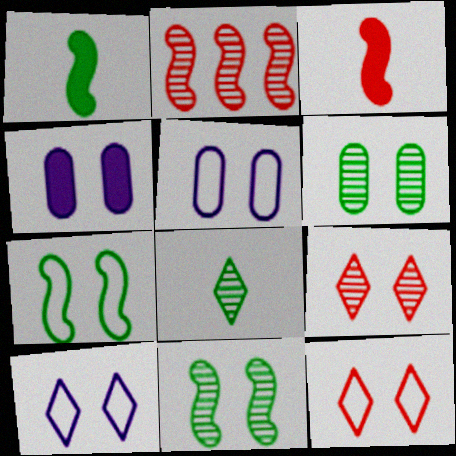[[4, 7, 9], 
[4, 11, 12], 
[5, 7, 12]]